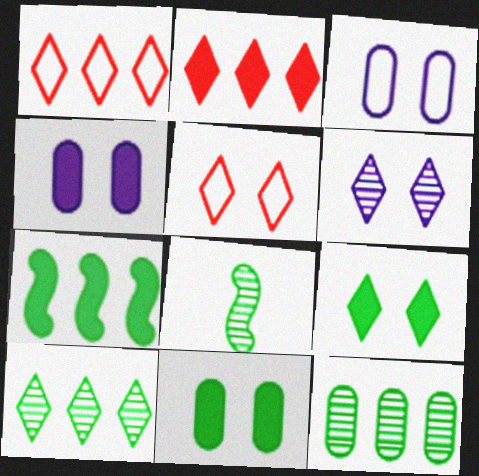[[1, 4, 8], 
[2, 3, 8], 
[5, 6, 9]]